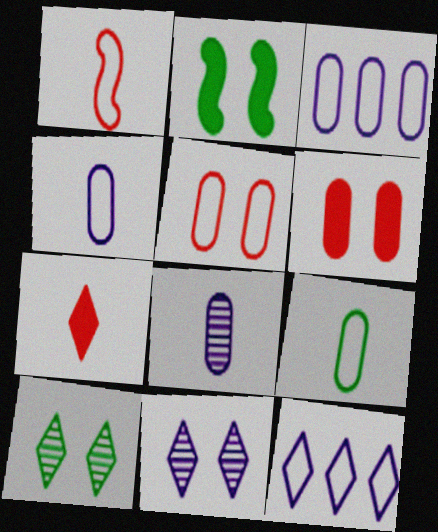[[2, 5, 11], 
[3, 5, 9], 
[7, 10, 12]]